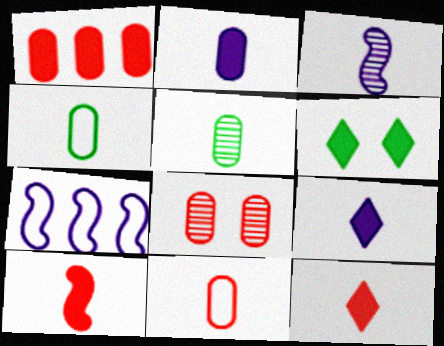[[1, 8, 11], 
[2, 5, 11], 
[3, 4, 12]]